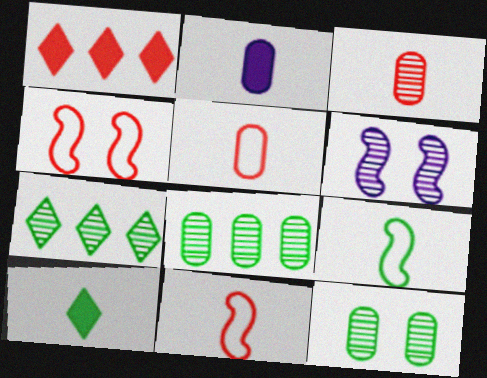[[1, 3, 4], 
[2, 4, 7], 
[3, 6, 7]]